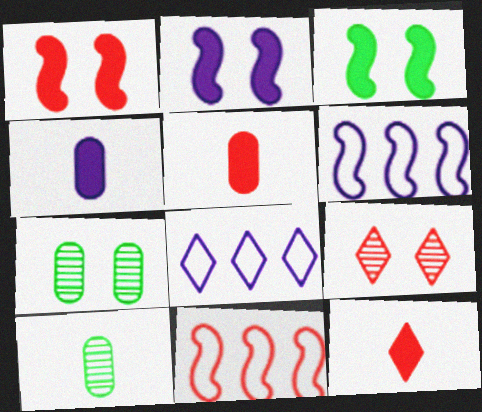[[1, 2, 3], 
[1, 8, 10], 
[5, 9, 11], 
[6, 7, 12]]